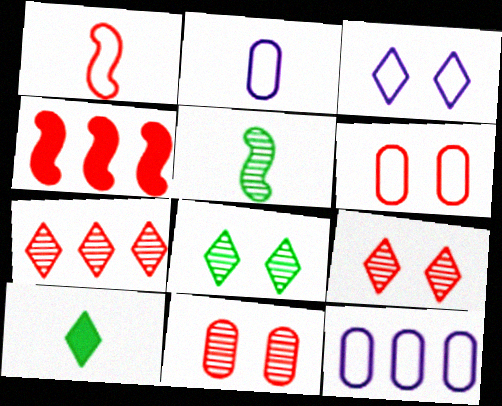[[2, 4, 8], 
[3, 7, 10]]